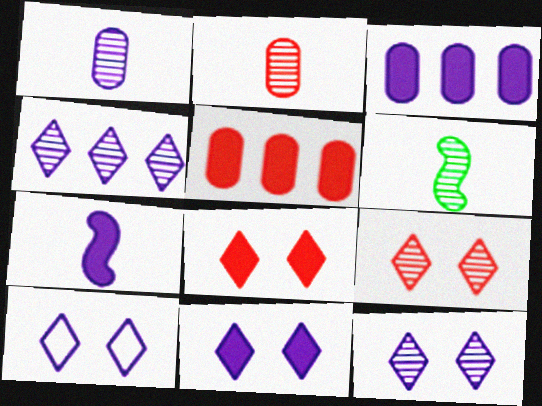[[3, 7, 11], 
[5, 6, 10], 
[10, 11, 12]]